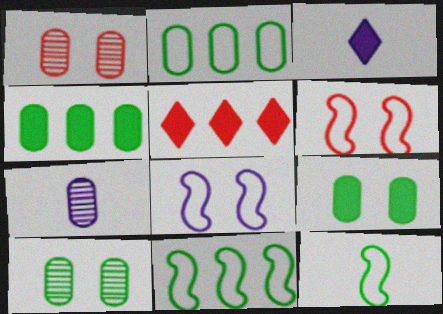[[1, 3, 11]]